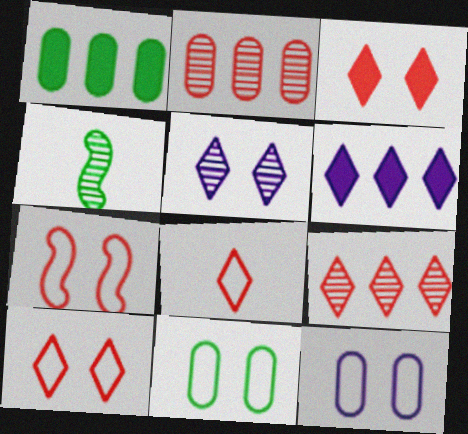[[2, 4, 5], 
[3, 8, 9]]